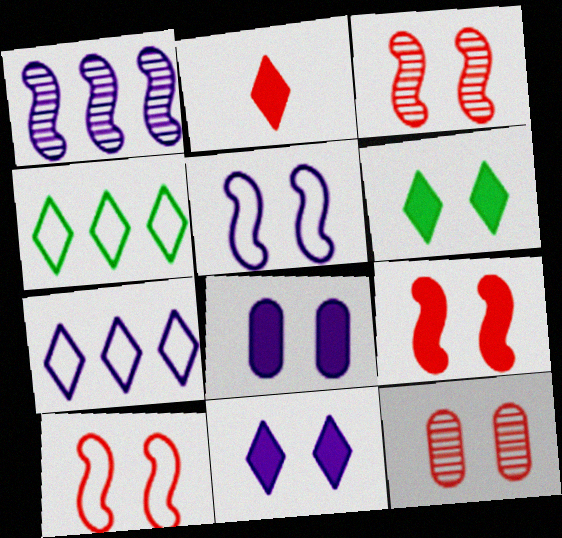[[3, 9, 10], 
[5, 6, 12], 
[6, 8, 9]]